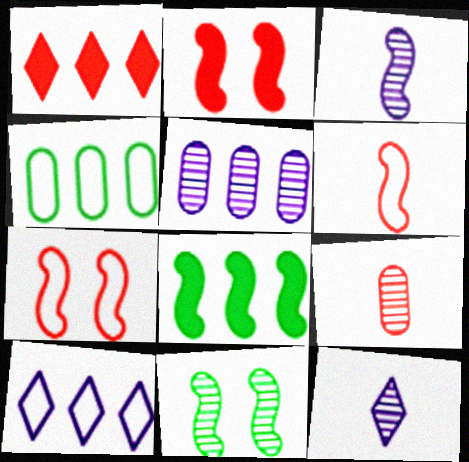[[1, 7, 9], 
[2, 4, 12], 
[3, 7, 8]]